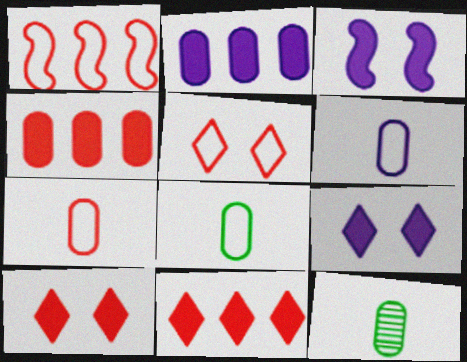[[1, 5, 7], 
[1, 9, 12], 
[6, 7, 8]]